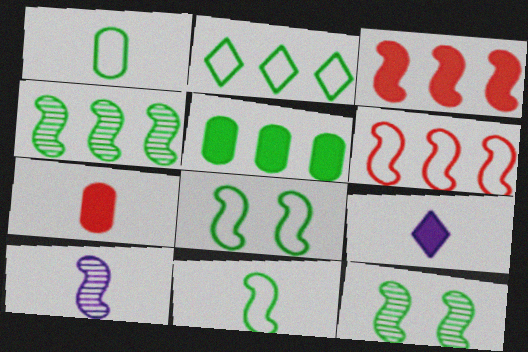[[1, 2, 8], 
[2, 4, 5], 
[3, 8, 10]]